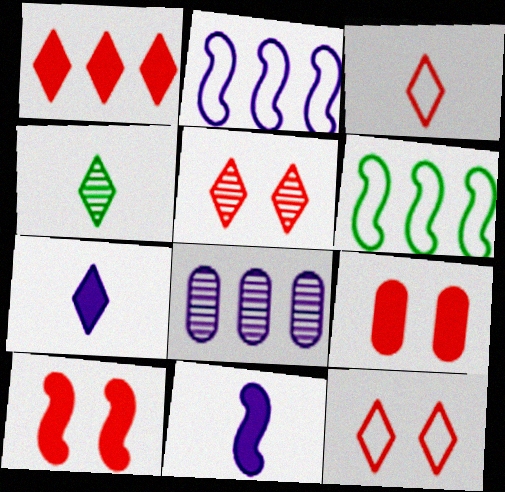[[1, 3, 5], 
[1, 6, 8], 
[2, 4, 9], 
[3, 4, 7]]